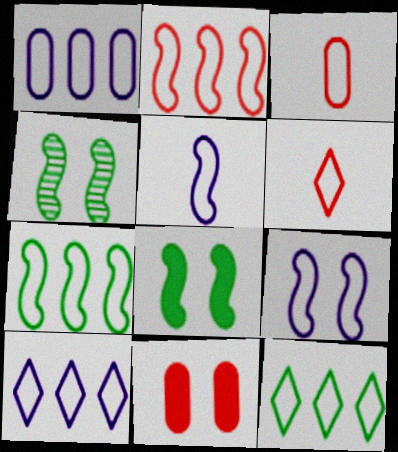[[1, 2, 12], 
[3, 9, 12]]